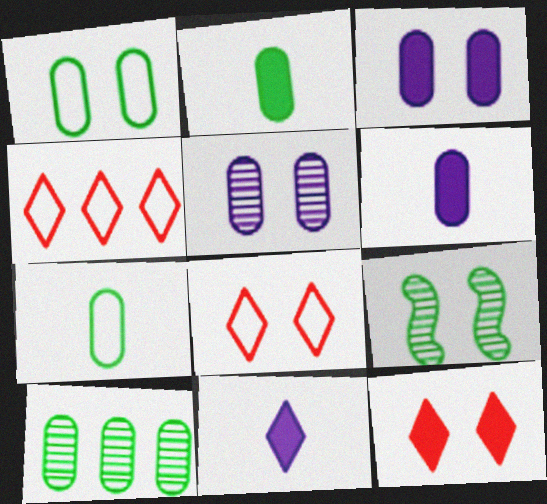[[1, 2, 10], 
[3, 8, 9], 
[4, 6, 9]]